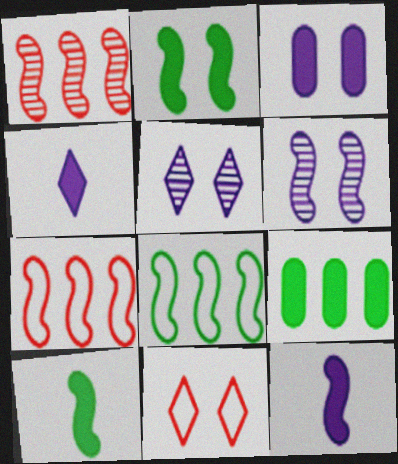[[6, 7, 10]]